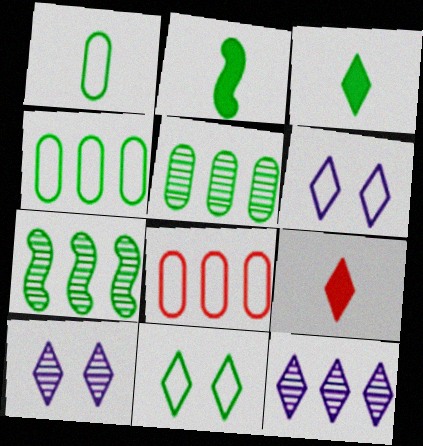[[2, 5, 11], 
[2, 8, 10], 
[9, 11, 12]]